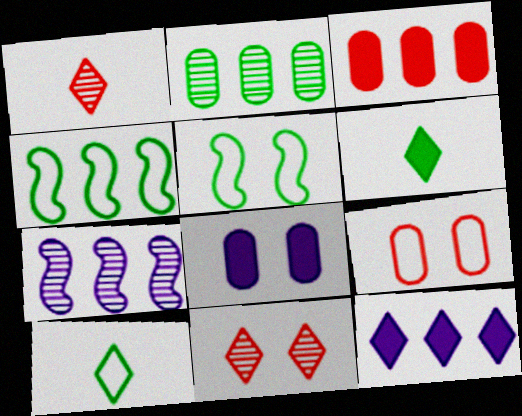[[1, 4, 8], 
[2, 5, 6], 
[5, 8, 11], 
[6, 7, 9], 
[10, 11, 12]]